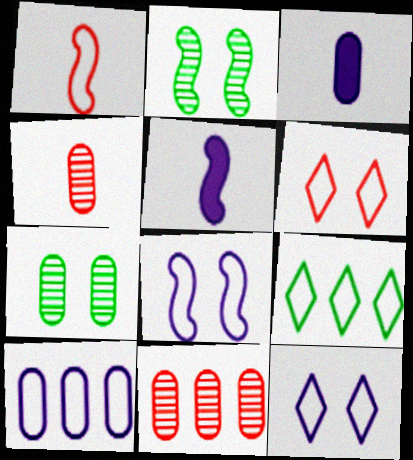[]